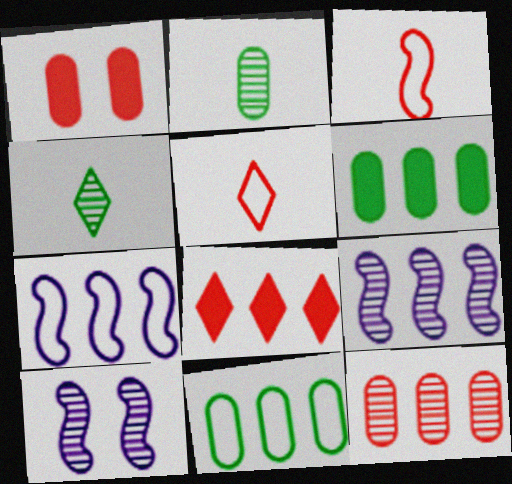[[1, 4, 7], 
[4, 10, 12], 
[5, 6, 10], 
[8, 9, 11]]